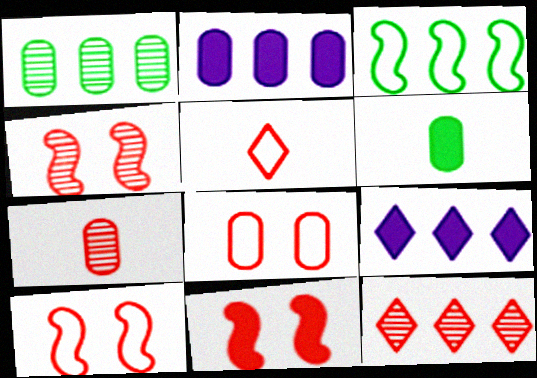[[2, 3, 12], 
[4, 7, 12], 
[4, 10, 11], 
[6, 9, 11]]